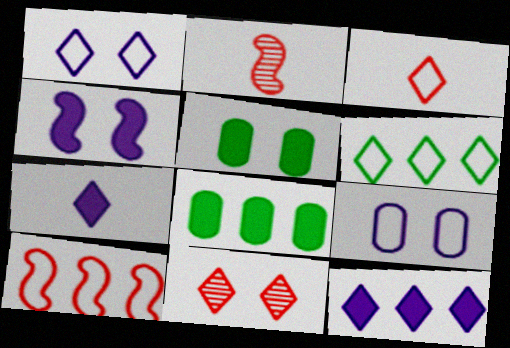[[1, 2, 8], 
[1, 3, 6], 
[6, 7, 11]]